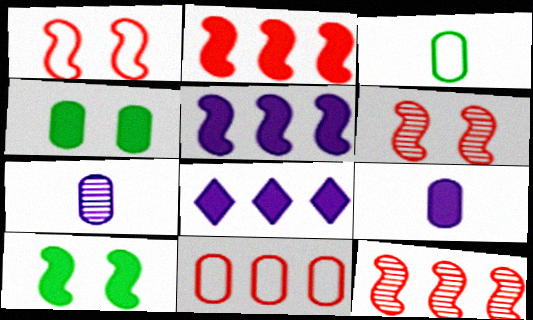[[3, 6, 8], 
[4, 7, 11]]